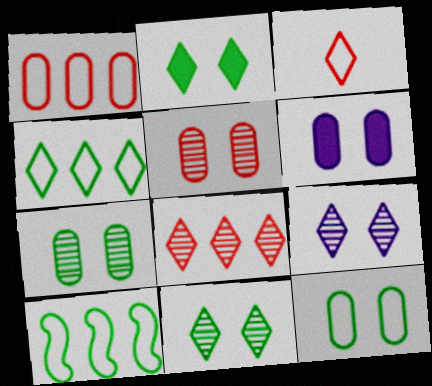[[5, 6, 12]]